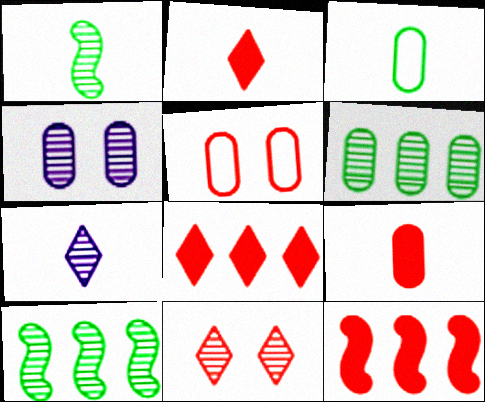[]